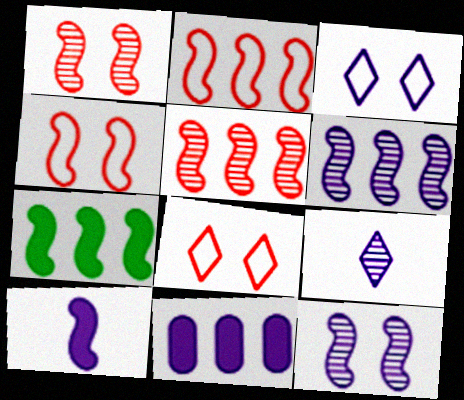[[2, 6, 7]]